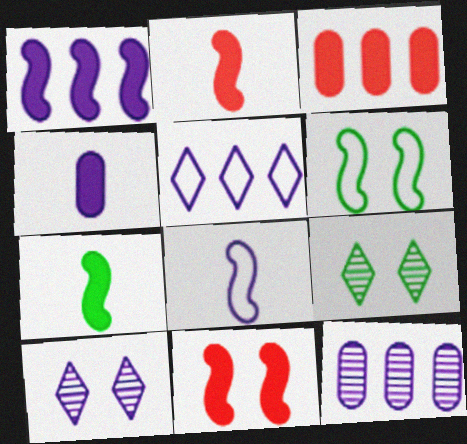[[1, 5, 12], 
[1, 7, 11], 
[3, 8, 9]]